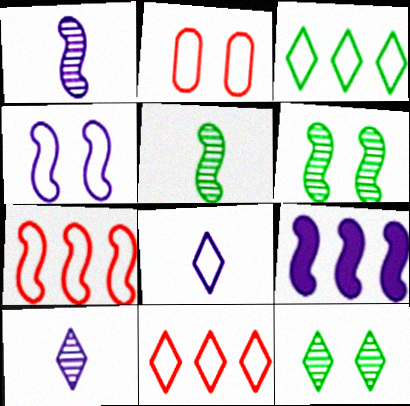[[1, 4, 9]]